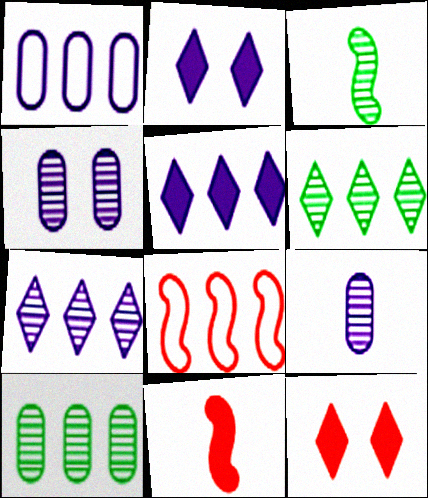[[1, 3, 12], 
[5, 8, 10]]